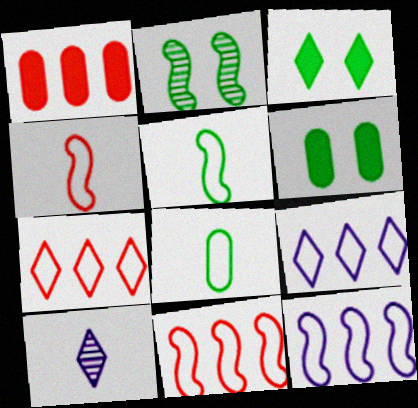[[3, 7, 10], 
[6, 10, 11]]